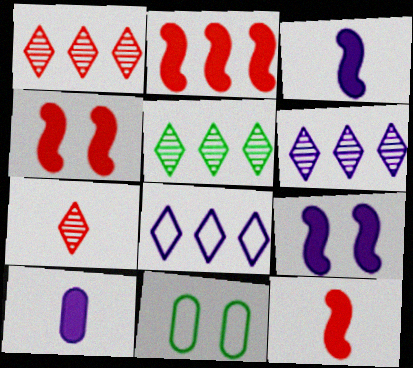[[1, 3, 11], 
[1, 5, 6], 
[2, 4, 12], 
[6, 11, 12]]